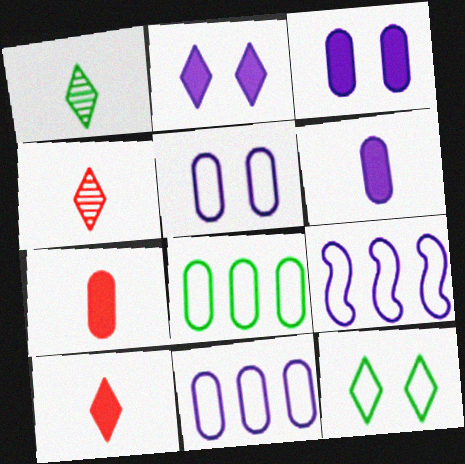[]